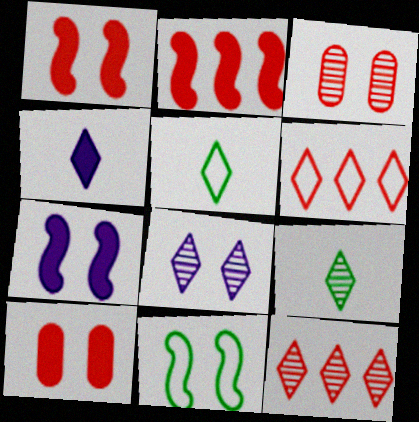[[8, 9, 12], 
[8, 10, 11]]